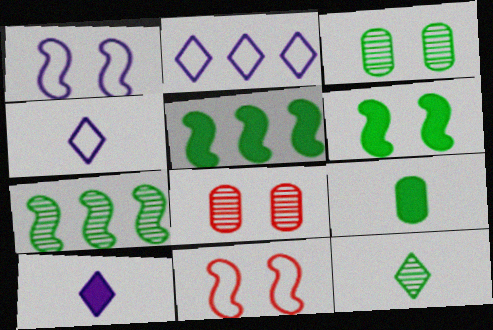[[3, 7, 12], 
[4, 5, 8]]